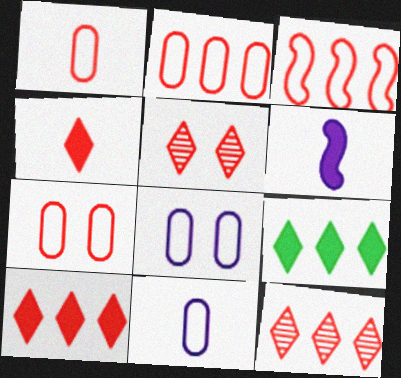[[1, 2, 7]]